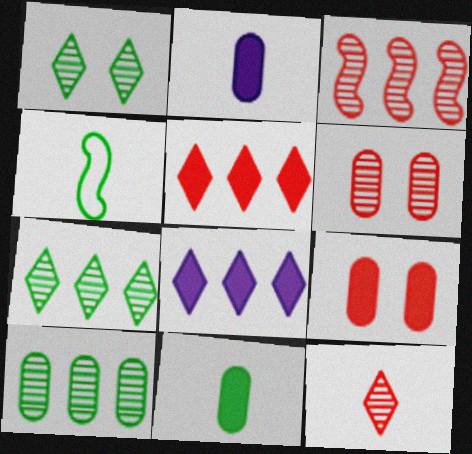[[2, 4, 12], 
[3, 6, 12], 
[4, 6, 8]]